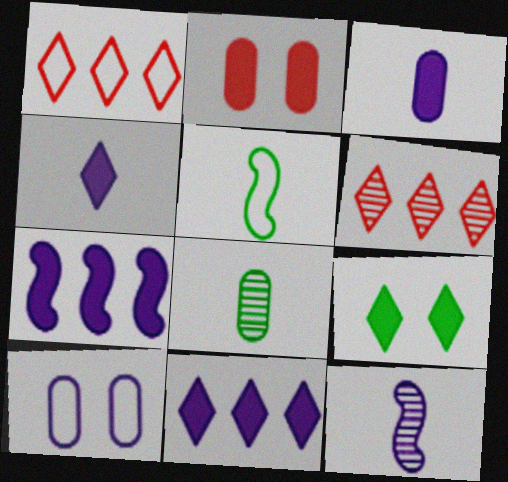[[1, 5, 10], 
[10, 11, 12]]